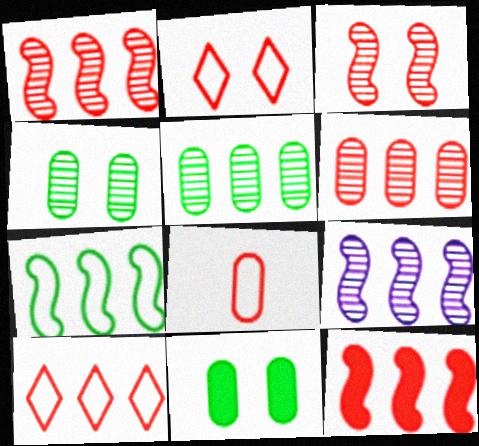[[6, 10, 12], 
[7, 9, 12]]